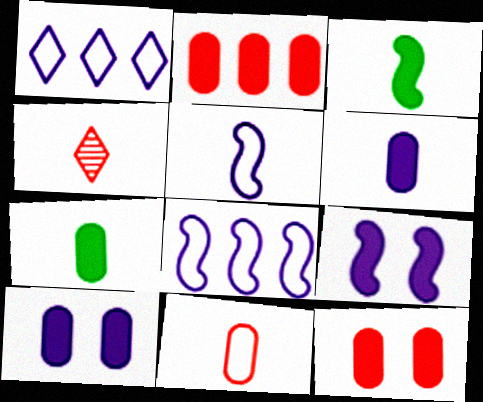[[2, 7, 10], 
[4, 5, 7]]